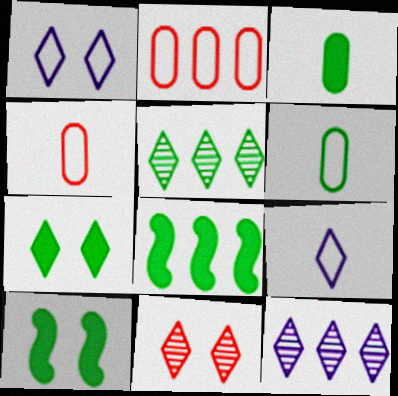[[1, 7, 11], 
[2, 8, 12], 
[3, 7, 8], 
[4, 10, 12], 
[5, 6, 10]]